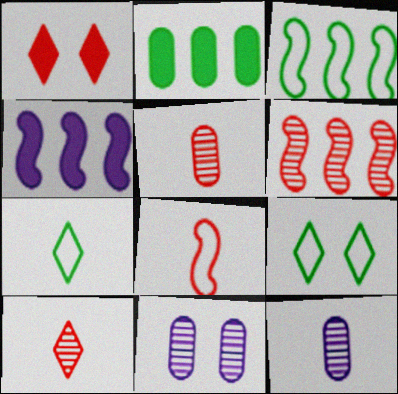[[1, 3, 12], 
[3, 4, 6], 
[4, 5, 9]]